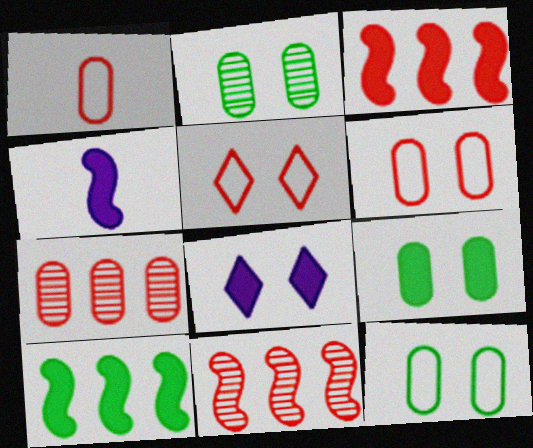[[2, 9, 12]]